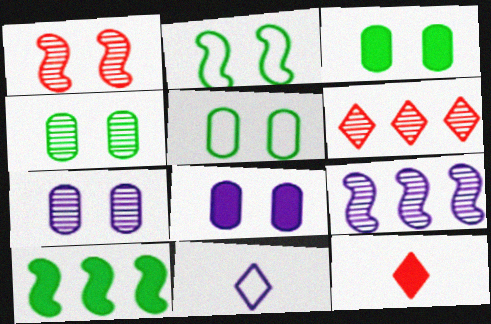[[3, 4, 5], 
[5, 9, 12], 
[8, 9, 11], 
[8, 10, 12]]